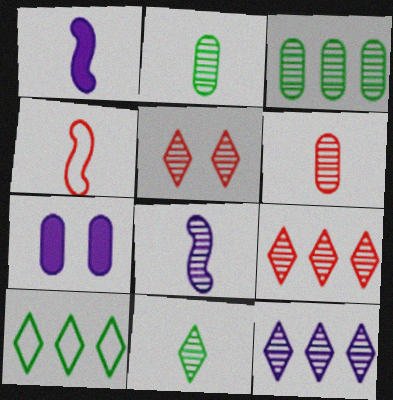[[3, 5, 8], 
[5, 11, 12], 
[6, 8, 11]]